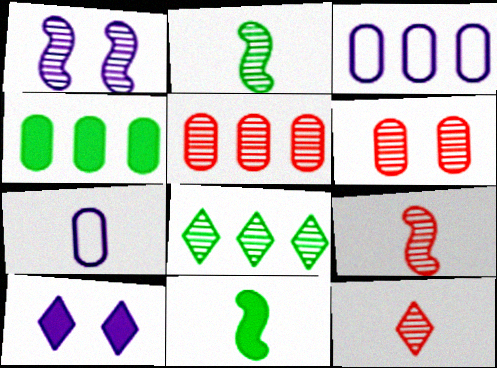[[3, 4, 5], 
[4, 6, 7], 
[7, 11, 12]]